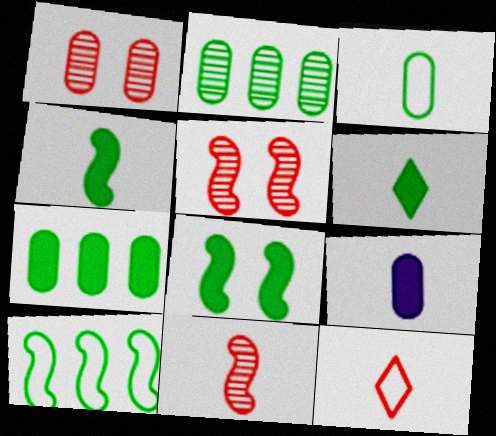[[6, 7, 8]]